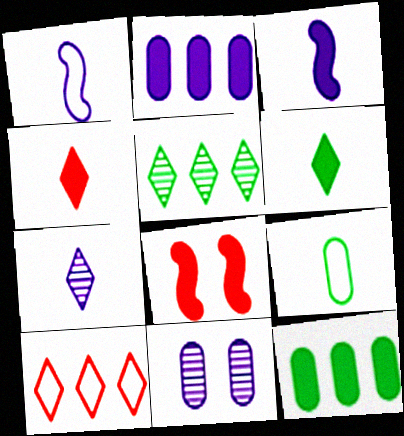[[2, 6, 8]]